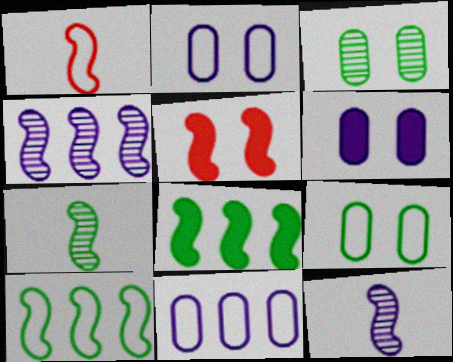[[5, 10, 12]]